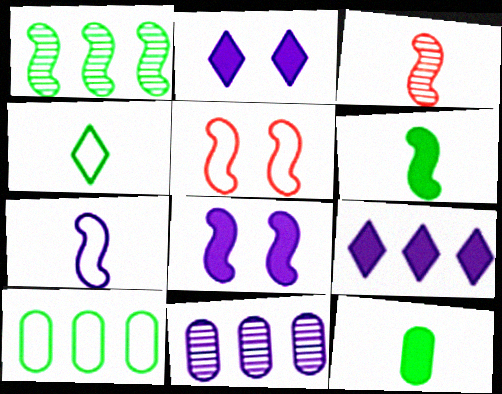[[2, 3, 10], 
[2, 7, 11], 
[3, 6, 7]]